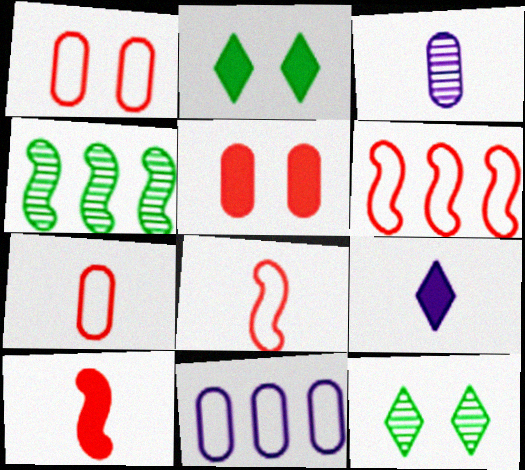[[1, 4, 9], 
[2, 3, 6], 
[10, 11, 12]]